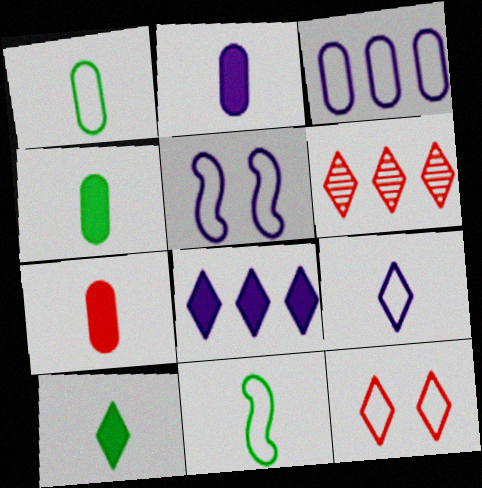[[2, 4, 7], 
[3, 5, 9], 
[3, 11, 12], 
[4, 5, 6]]